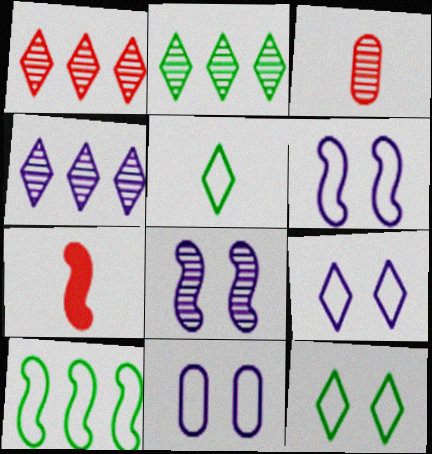[[1, 2, 4], 
[2, 3, 8], 
[2, 7, 11], 
[6, 9, 11], 
[7, 8, 10]]